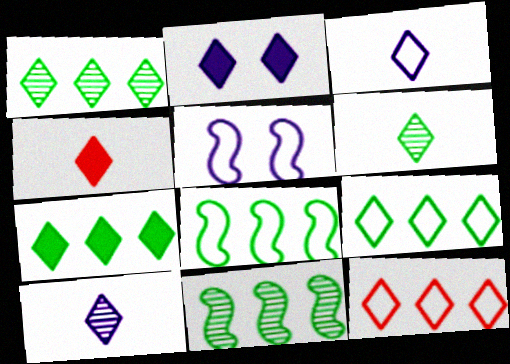[[1, 7, 9], 
[2, 4, 7], 
[2, 6, 12], 
[3, 4, 6]]